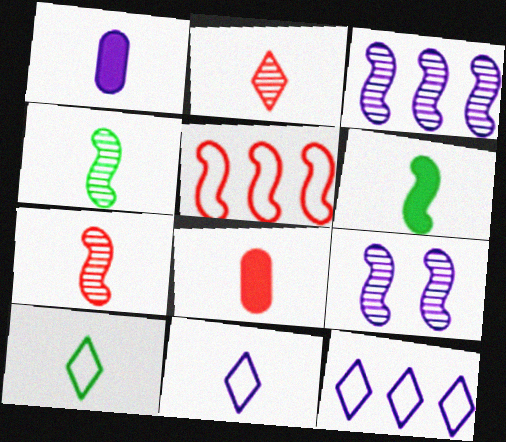[[1, 7, 10], 
[1, 9, 12], 
[4, 8, 11], 
[5, 6, 9]]